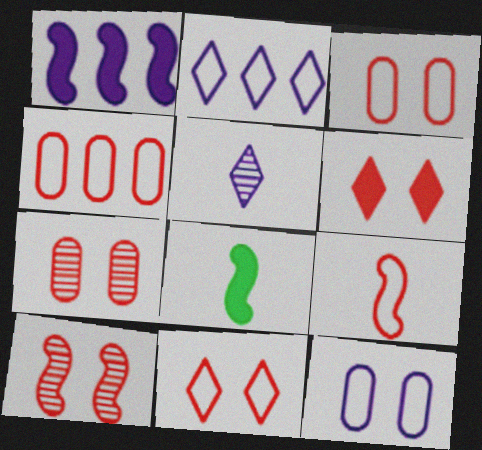[[1, 5, 12], 
[2, 7, 8], 
[3, 6, 10], 
[4, 9, 11]]